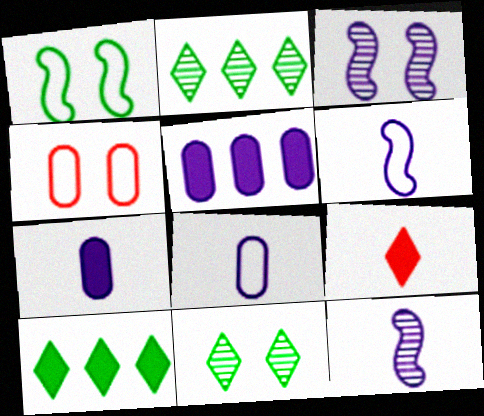[[4, 10, 12]]